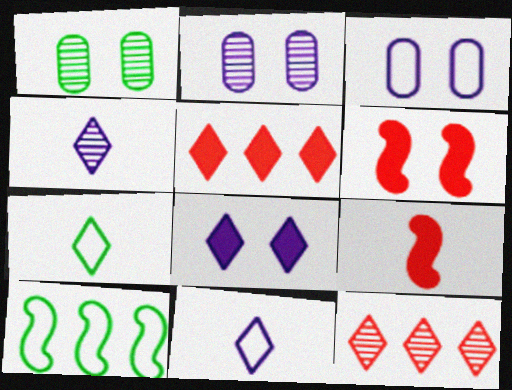[[7, 8, 12]]